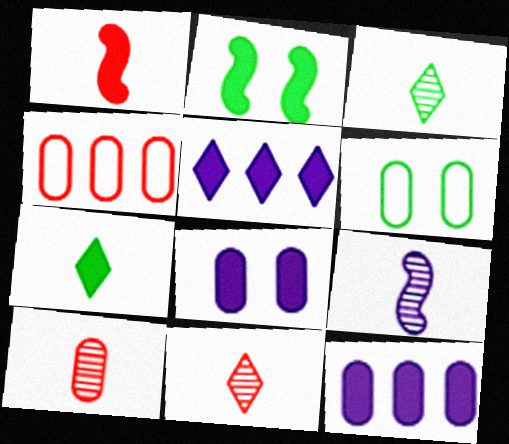[[3, 9, 10], 
[6, 10, 12]]